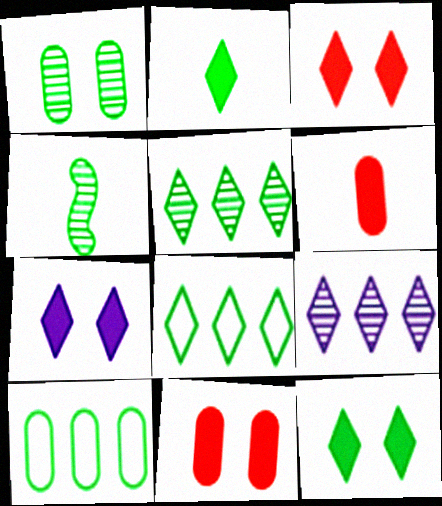[[1, 4, 5], 
[3, 7, 12], 
[4, 10, 12]]